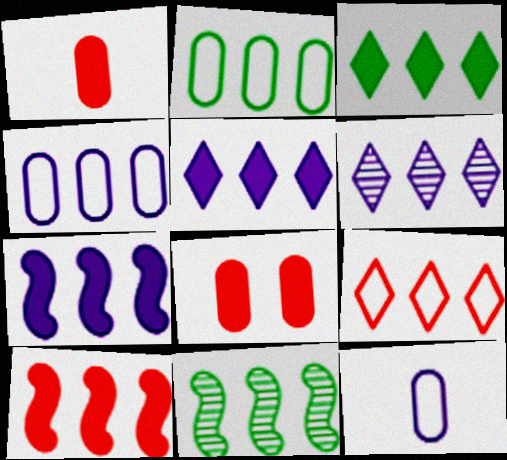[[2, 3, 11], 
[2, 6, 10], 
[3, 6, 9], 
[4, 6, 7]]